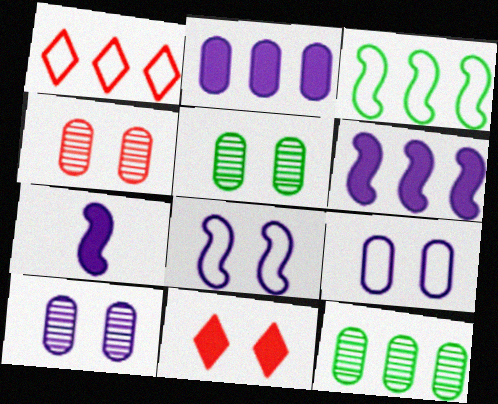[[1, 5, 7], 
[1, 6, 12], 
[4, 5, 10], 
[5, 8, 11]]